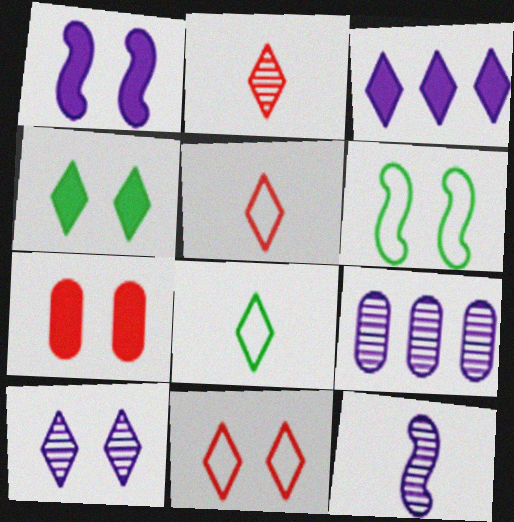[[1, 4, 7], 
[4, 10, 11], 
[6, 7, 10], 
[9, 10, 12]]